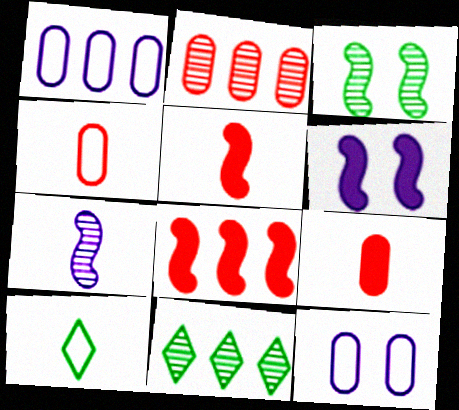[[1, 8, 11], 
[2, 6, 10], 
[4, 6, 11], 
[5, 11, 12], 
[7, 9, 10]]